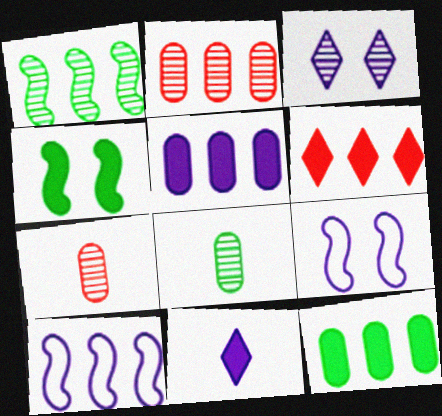[[1, 3, 7], 
[6, 8, 9]]